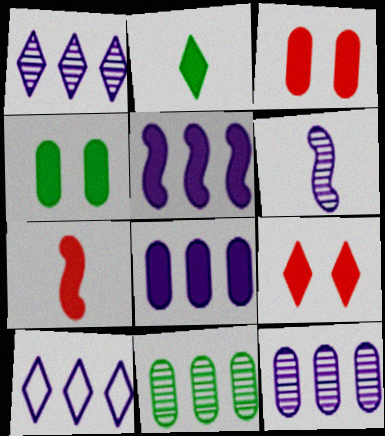[[2, 3, 5], 
[5, 10, 12]]